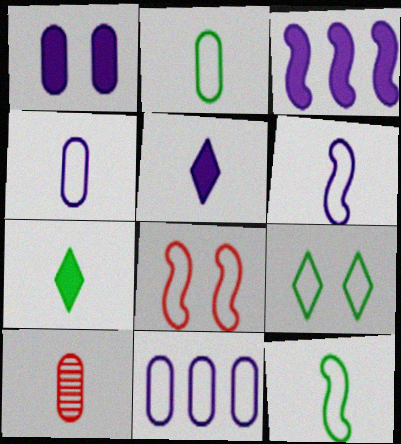[[1, 3, 5], 
[3, 9, 10], 
[5, 10, 12], 
[6, 7, 10]]